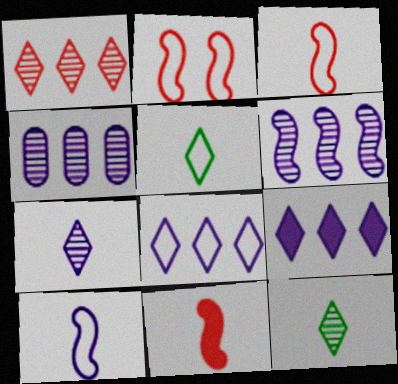[]